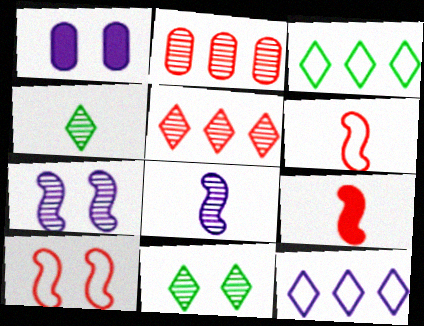[[1, 8, 12], 
[1, 10, 11], 
[2, 4, 7], 
[2, 8, 11]]